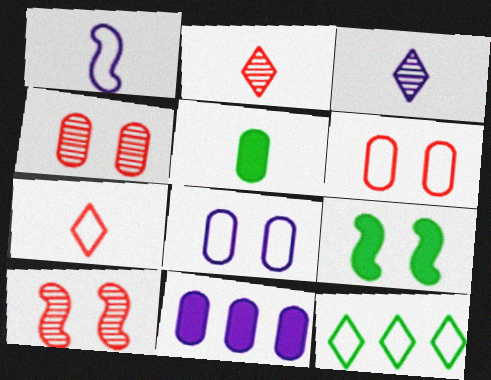[[1, 2, 5], 
[1, 6, 12]]